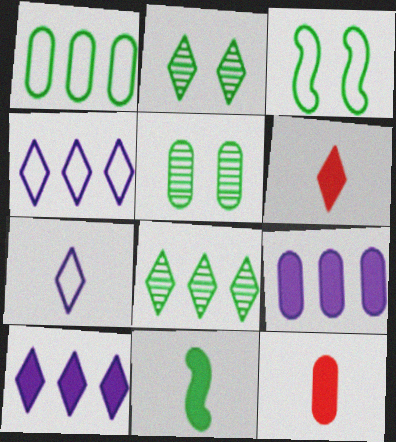[[1, 2, 11], 
[2, 4, 6]]